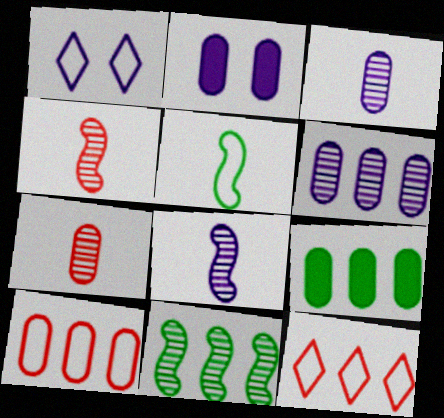[[1, 4, 9], 
[1, 5, 10], 
[6, 9, 10]]